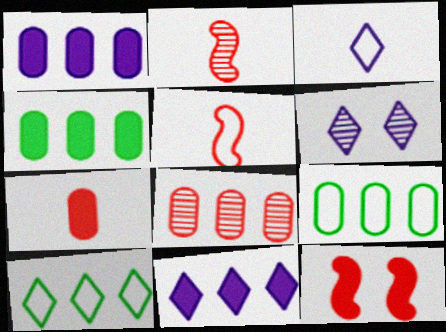[[1, 8, 9], 
[3, 6, 11], 
[4, 5, 6]]